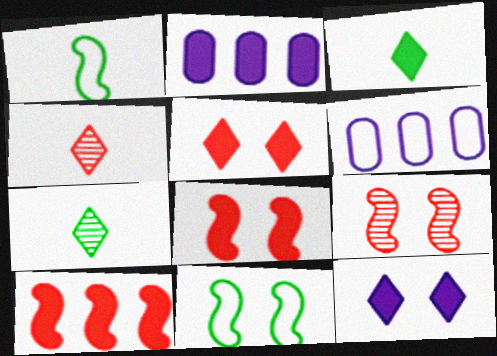[[2, 3, 8], 
[2, 4, 11], 
[3, 6, 9], 
[6, 7, 8]]